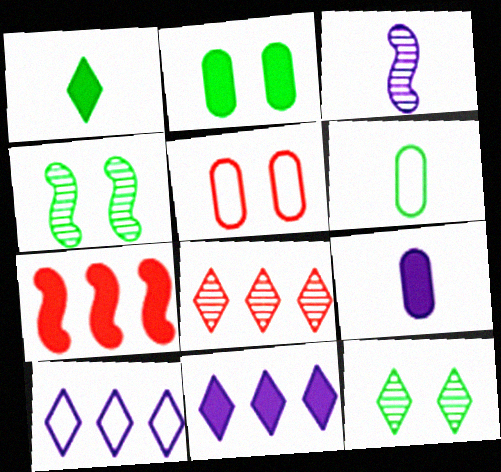[]